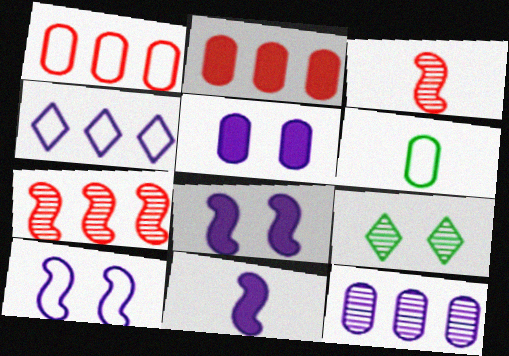[[1, 9, 11], 
[3, 9, 12]]